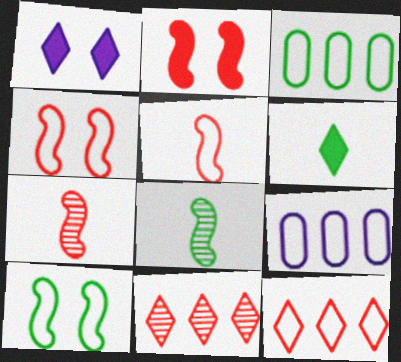[[1, 3, 7]]